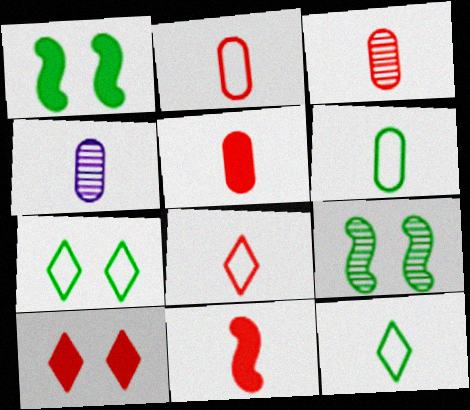[[2, 3, 5], 
[3, 8, 11], 
[4, 5, 6], 
[4, 11, 12]]